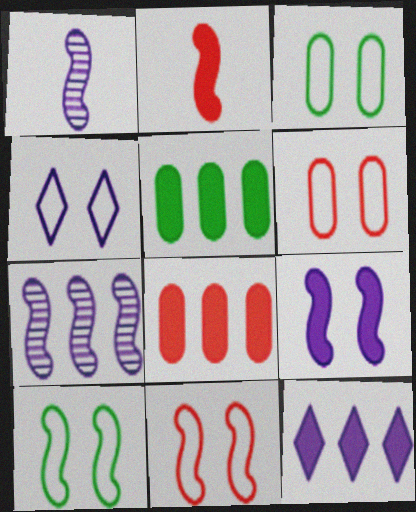[[2, 7, 10], 
[3, 4, 11], 
[4, 6, 10]]